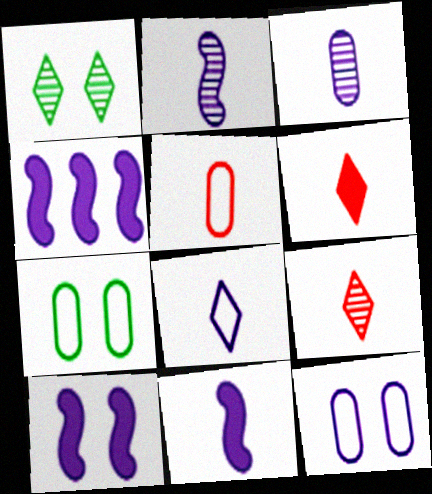[[1, 4, 5], 
[3, 8, 11], 
[4, 7, 9], 
[4, 10, 11]]